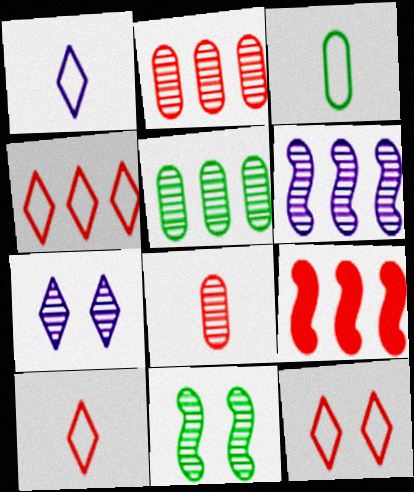[[2, 4, 9], 
[3, 7, 9], 
[4, 10, 12], 
[8, 9, 12]]